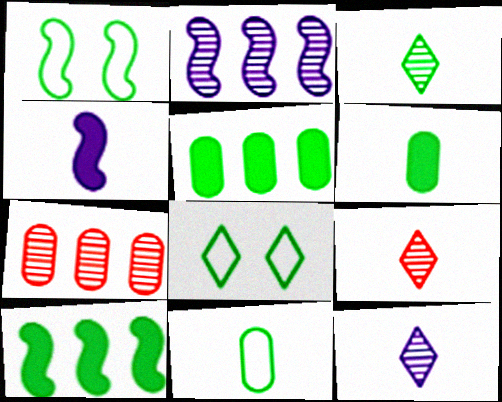[[1, 3, 5], 
[3, 9, 12], 
[4, 7, 8], 
[4, 9, 11]]